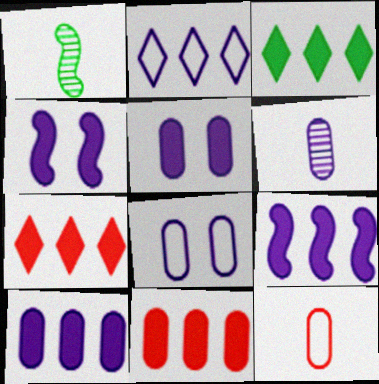[[1, 7, 8], 
[2, 4, 6], 
[3, 9, 11], 
[6, 8, 10]]